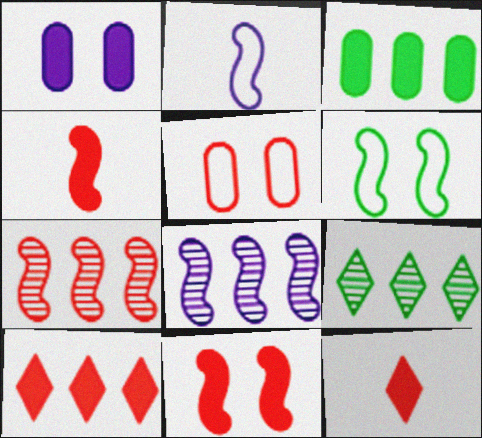[[4, 6, 8], 
[5, 7, 12]]